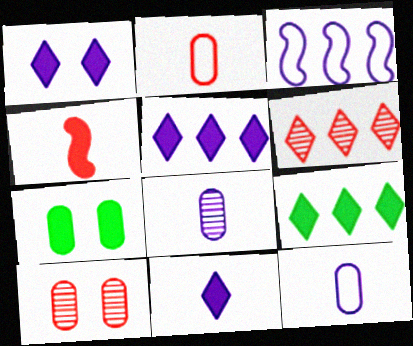[[1, 3, 8], 
[1, 5, 11], 
[4, 5, 7]]